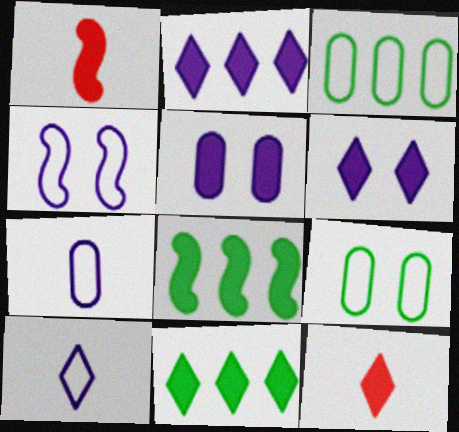[[1, 5, 11], 
[5, 8, 12], 
[6, 11, 12]]